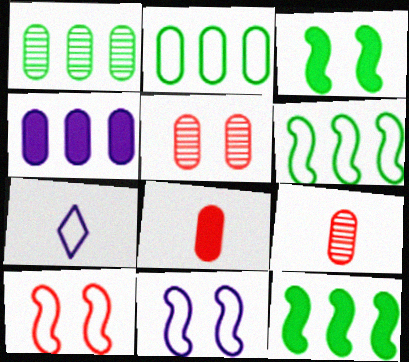[[2, 7, 10], 
[5, 7, 12]]